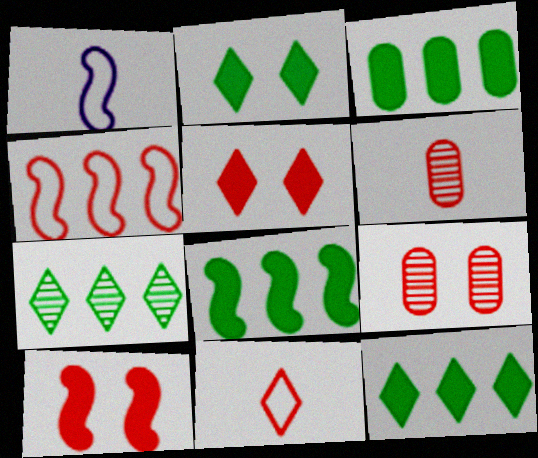[[1, 9, 12], 
[3, 8, 12], 
[4, 5, 6]]